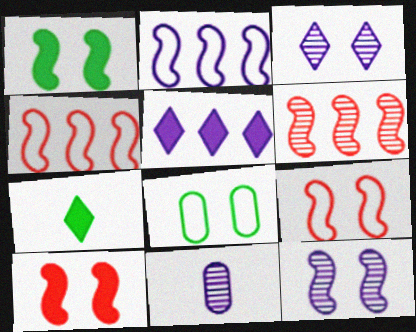[[1, 9, 12], 
[3, 8, 10]]